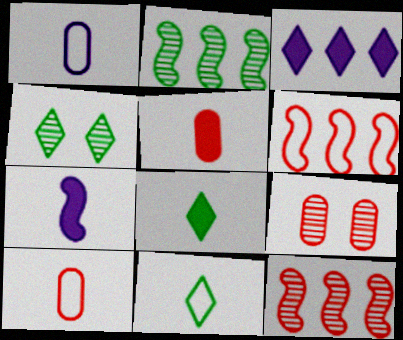[[5, 7, 8]]